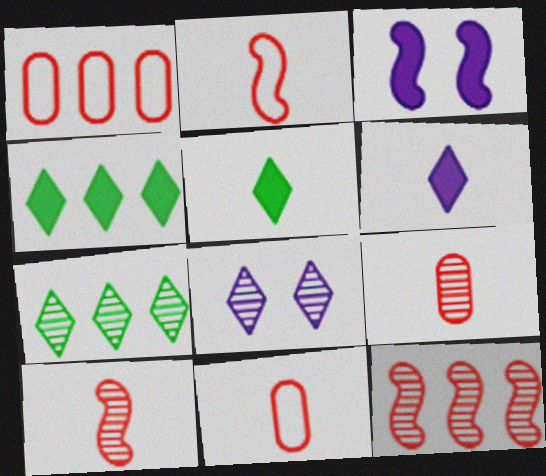[[3, 7, 11]]